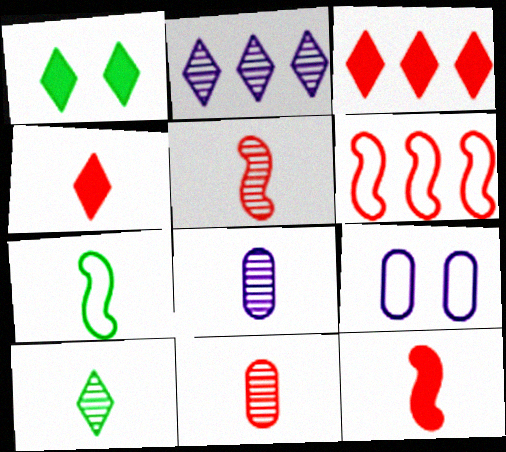[[1, 6, 8], 
[4, 7, 8], 
[5, 8, 10]]